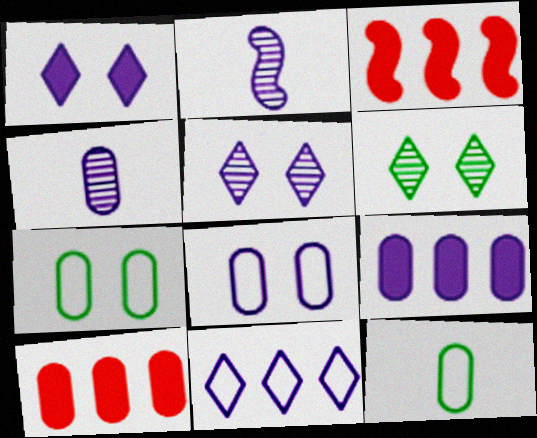[[3, 5, 12], 
[4, 7, 10], 
[4, 8, 9]]